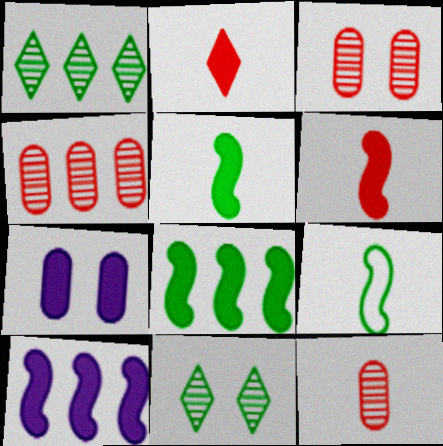[[2, 7, 8], 
[3, 4, 12]]